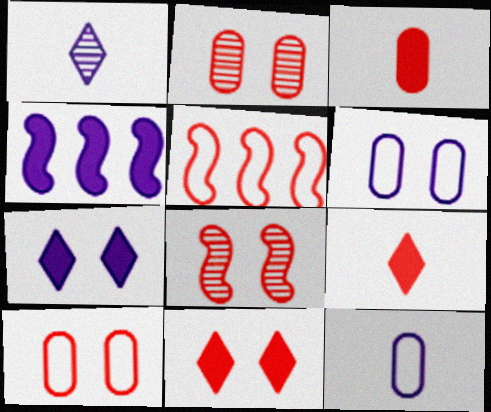[[1, 4, 6], 
[2, 5, 9], 
[8, 10, 11]]